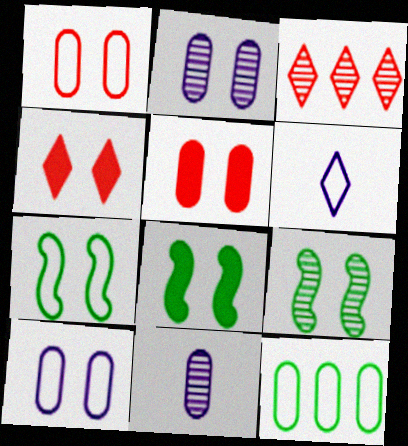[[2, 4, 7], 
[3, 9, 11], 
[4, 9, 10], 
[5, 11, 12], 
[7, 8, 9]]